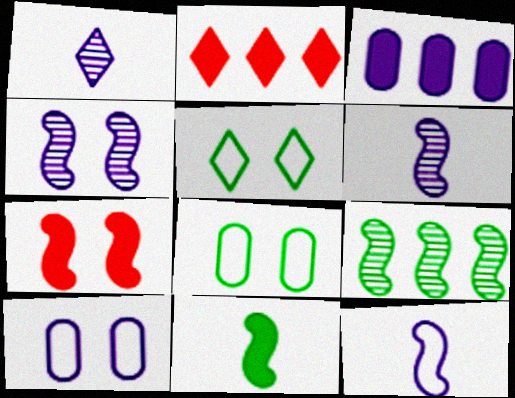[[1, 2, 5], 
[2, 6, 8], 
[7, 9, 12]]